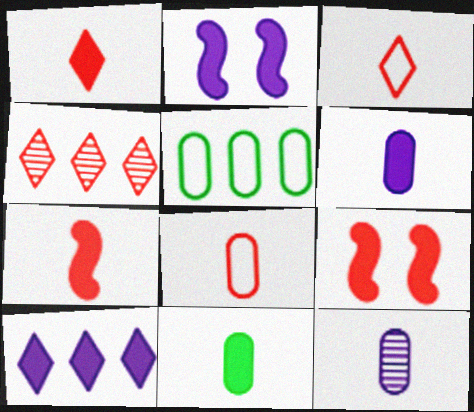[[2, 6, 10], 
[4, 8, 9], 
[8, 11, 12], 
[9, 10, 11]]